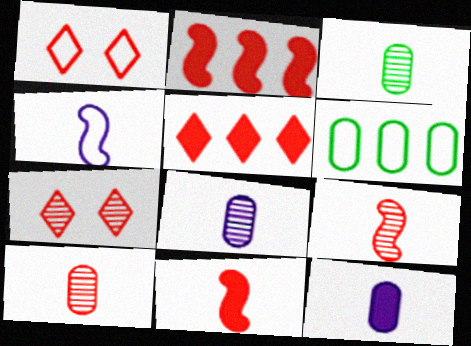[[1, 2, 10], 
[1, 4, 6], 
[3, 8, 10]]